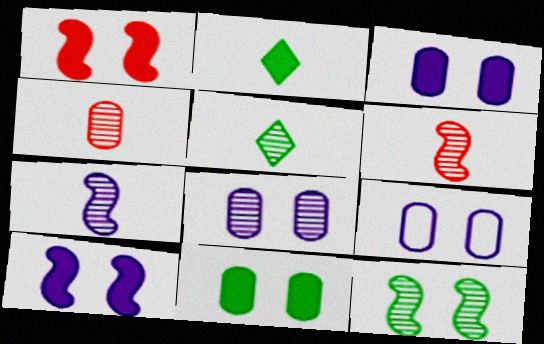[[3, 8, 9], 
[4, 5, 7]]